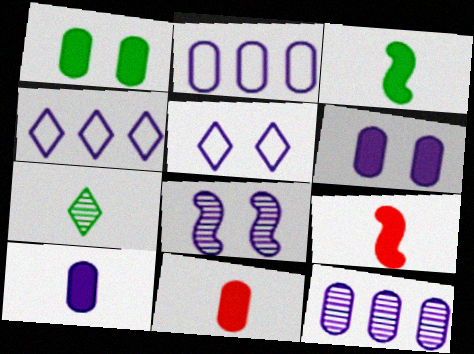[[4, 8, 10], 
[5, 6, 8]]